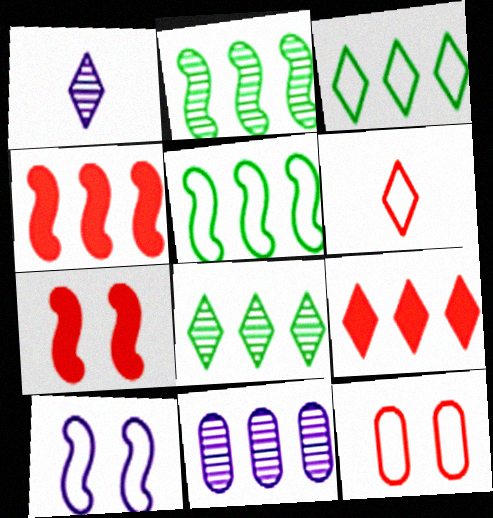[[3, 4, 11], 
[5, 9, 11]]